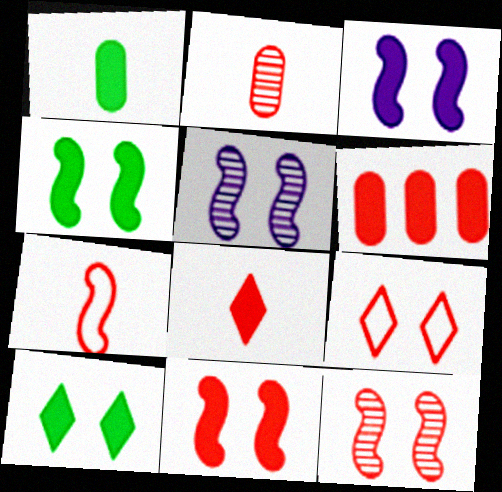[[2, 7, 8], 
[3, 4, 11], 
[6, 8, 11]]